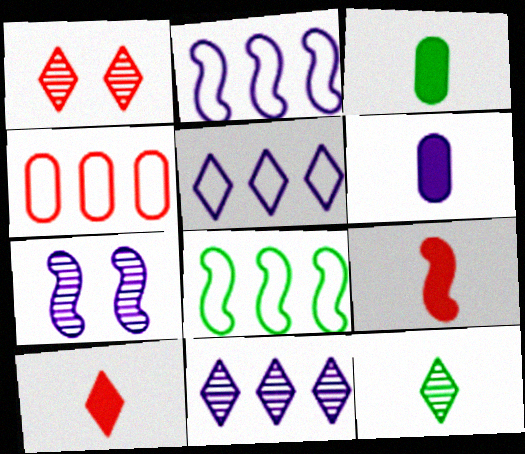[[1, 2, 3], 
[1, 4, 9], 
[1, 6, 8], 
[1, 11, 12], 
[4, 5, 8], 
[5, 6, 7], 
[7, 8, 9]]